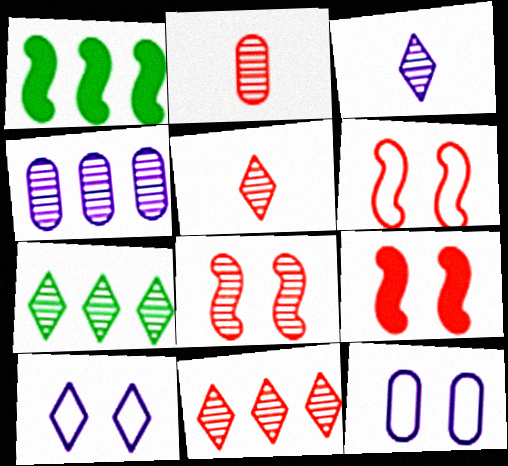[[1, 2, 10], 
[1, 5, 12], 
[2, 8, 11], 
[6, 8, 9]]